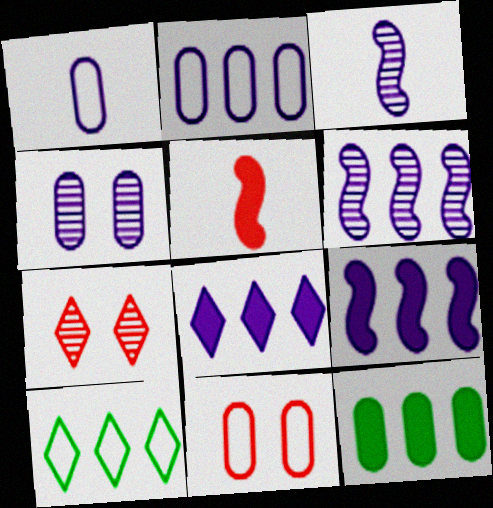[[2, 6, 8], 
[4, 5, 10]]